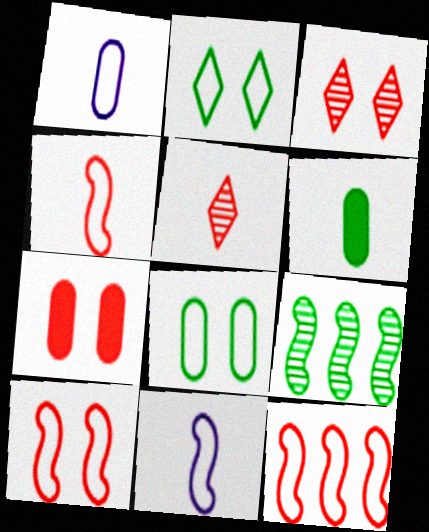[[1, 2, 12], 
[2, 6, 9], 
[3, 7, 10], 
[4, 10, 12], 
[5, 6, 11], 
[5, 7, 12]]